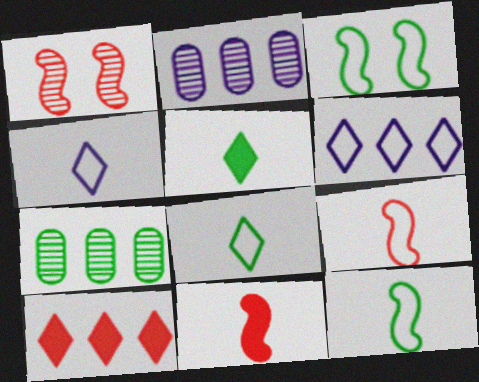[[3, 5, 7]]